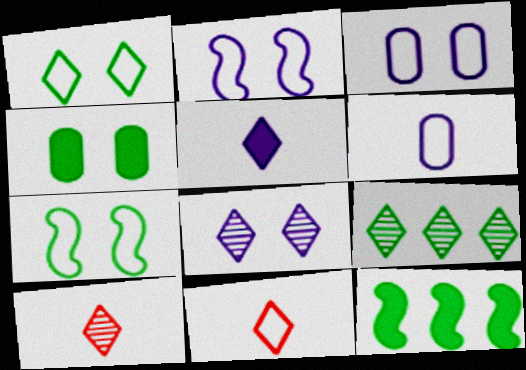[[3, 10, 12], 
[8, 9, 10]]